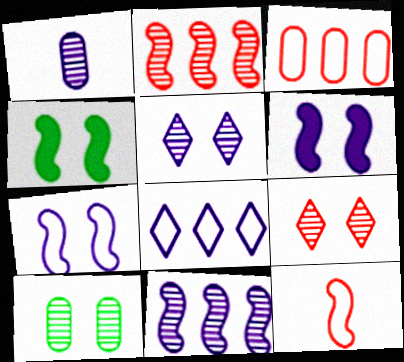[[1, 5, 11], 
[1, 6, 8], 
[4, 11, 12]]